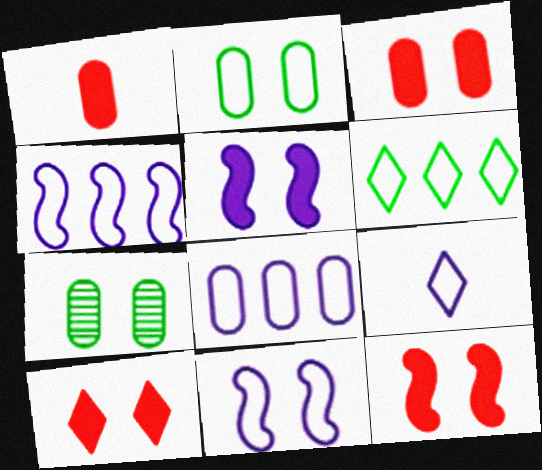[[1, 7, 8], 
[3, 10, 12], 
[7, 10, 11], 
[8, 9, 11]]